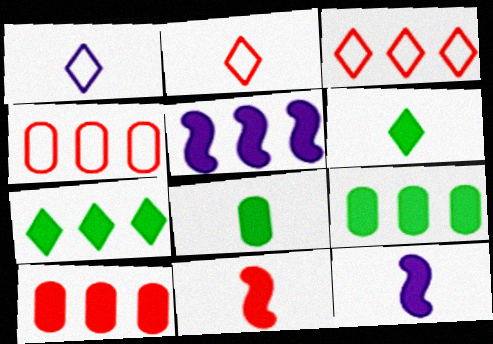[[5, 7, 10]]